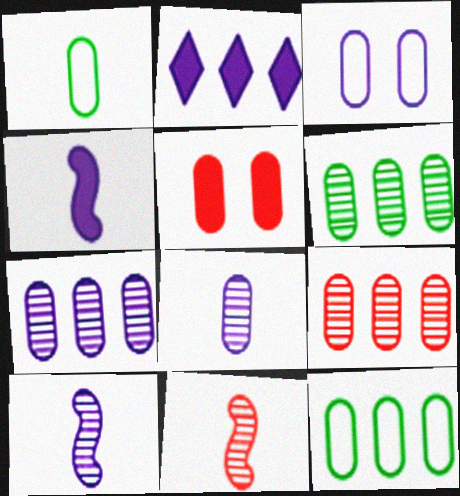[[1, 5, 7], 
[2, 3, 10], 
[5, 8, 12], 
[6, 7, 9]]